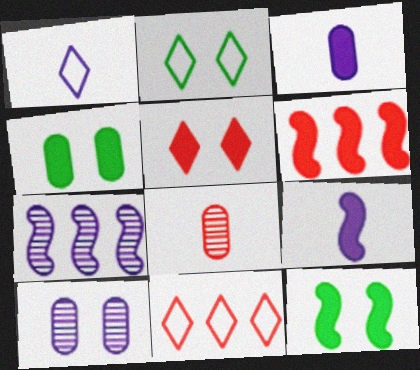[[1, 2, 11], 
[6, 9, 12]]